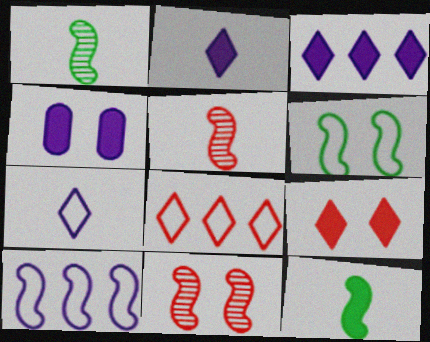[[1, 4, 8], 
[10, 11, 12]]